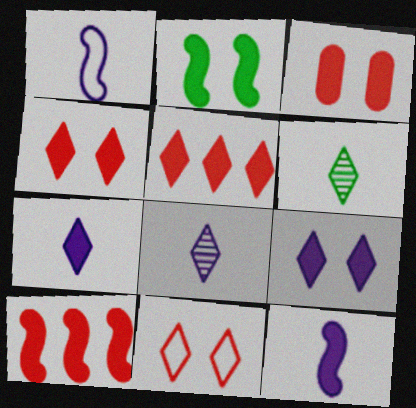[[2, 3, 9], 
[2, 10, 12]]